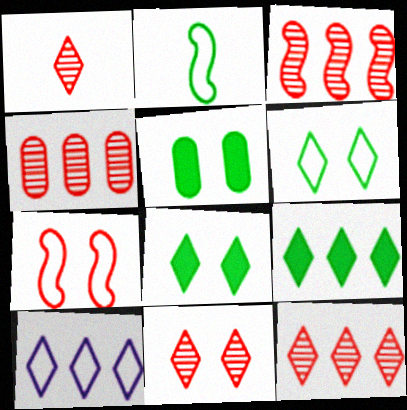[[1, 8, 10], 
[1, 11, 12], 
[3, 4, 12], 
[9, 10, 12]]